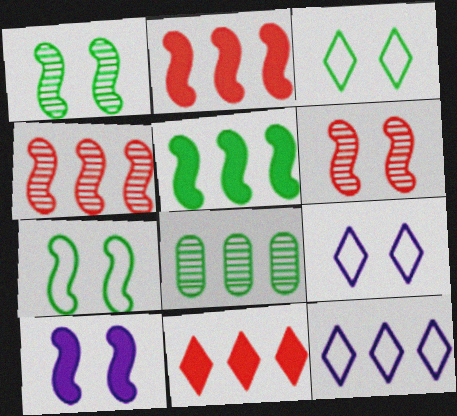[[2, 8, 12], 
[6, 7, 10]]